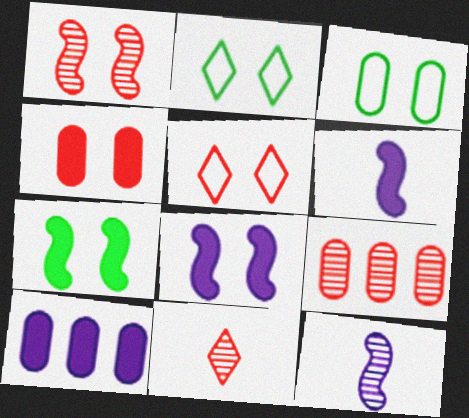[[1, 4, 5], 
[1, 9, 11], 
[2, 6, 9]]